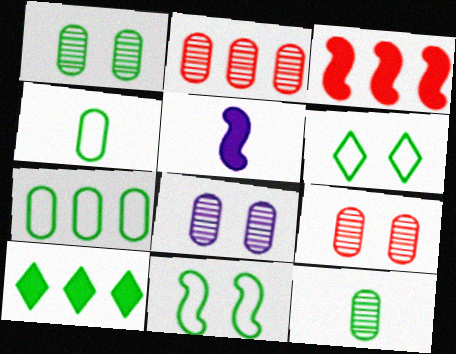[[1, 8, 9], 
[2, 5, 6], 
[2, 8, 12], 
[10, 11, 12]]